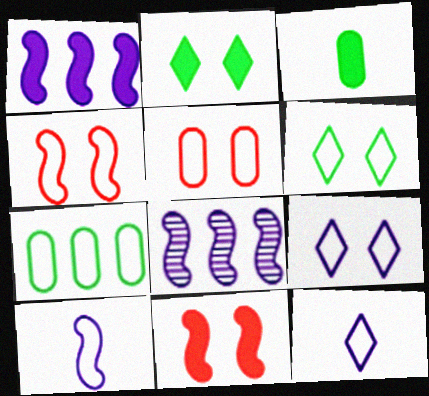[[4, 7, 12]]